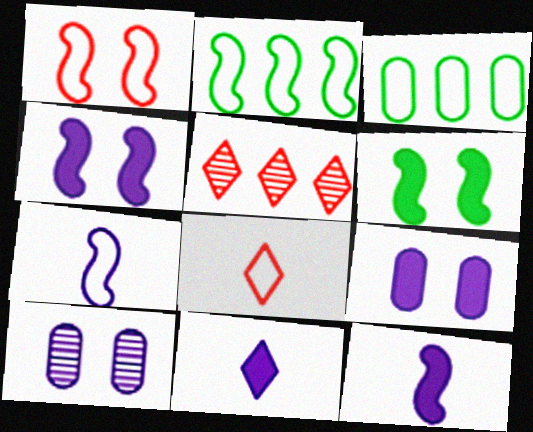[[1, 2, 7]]